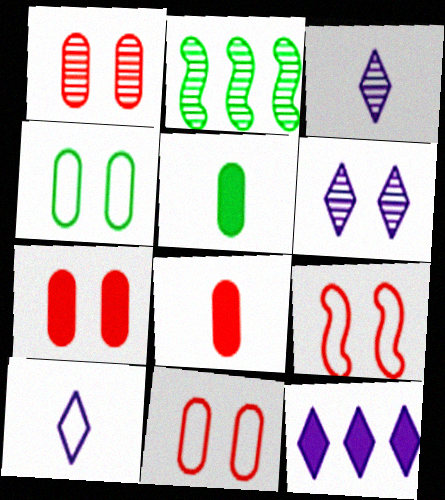[[1, 2, 3], 
[1, 7, 11], 
[2, 7, 10], 
[6, 10, 12]]